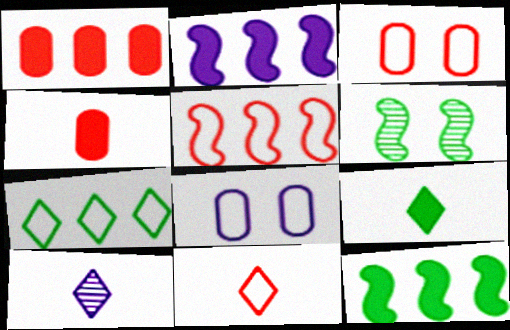[[2, 8, 10], 
[3, 5, 11], 
[3, 10, 12], 
[9, 10, 11]]